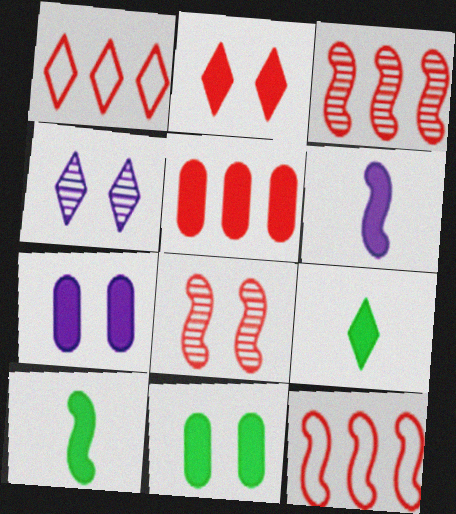[[1, 3, 5], 
[1, 4, 9]]